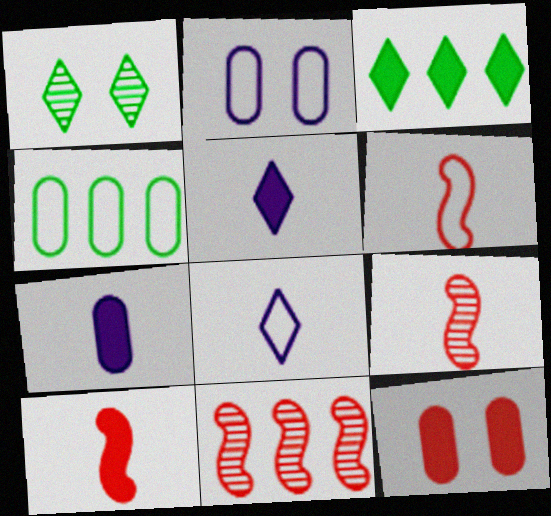[[2, 3, 9], 
[6, 9, 10]]